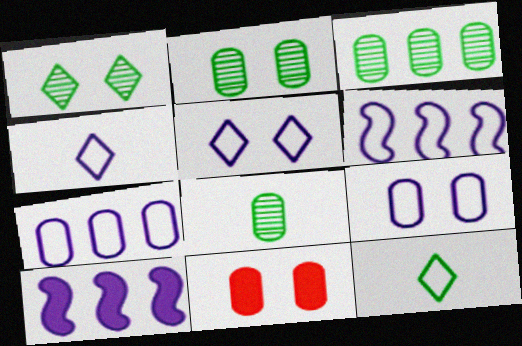[[2, 3, 8], 
[2, 9, 11], 
[4, 6, 9], 
[7, 8, 11]]